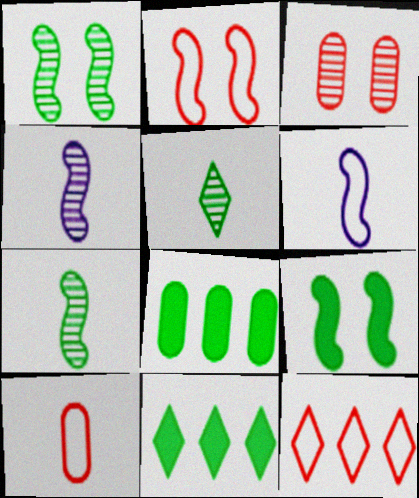[[2, 10, 12], 
[3, 6, 11]]